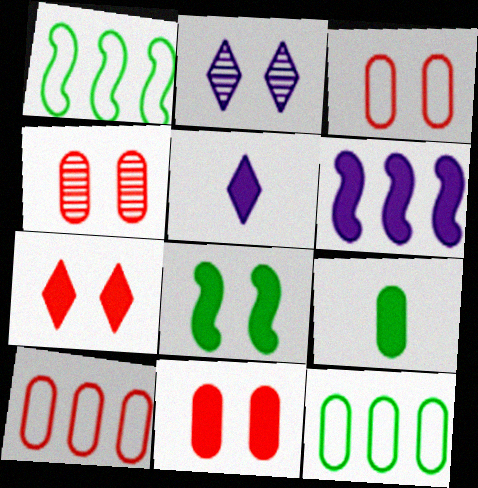[[1, 4, 5], 
[2, 3, 8], 
[3, 4, 11], 
[6, 7, 9]]